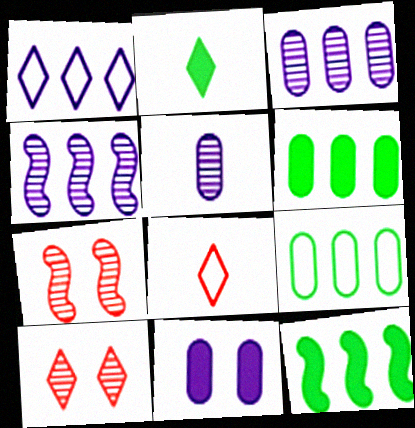[[1, 2, 10]]